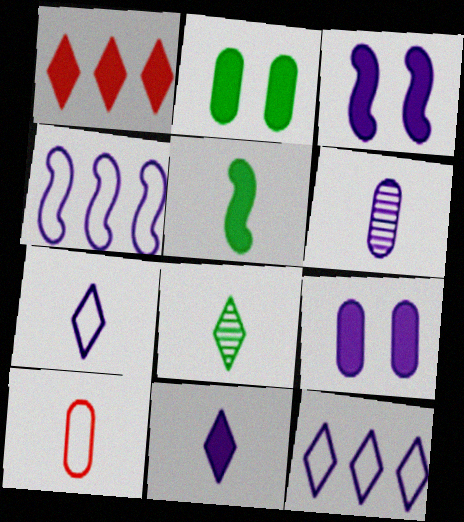[[1, 5, 9], 
[3, 6, 12]]